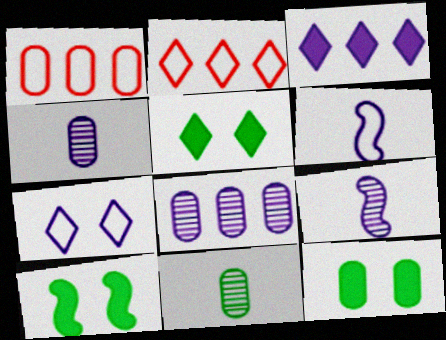[[1, 4, 12], 
[1, 5, 9], 
[2, 4, 10], 
[2, 9, 12], 
[5, 10, 12]]